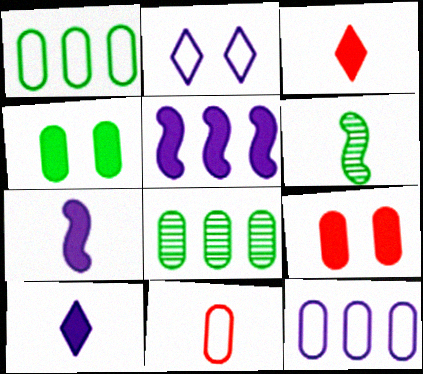[[3, 4, 5], 
[6, 10, 11]]